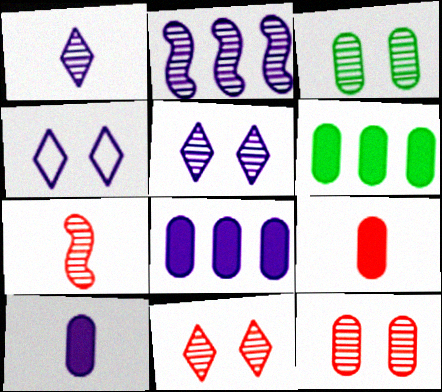[[2, 4, 10], 
[4, 6, 7]]